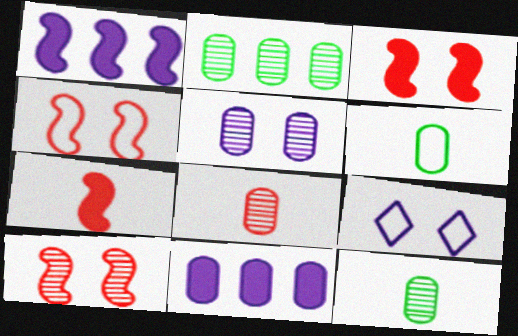[[2, 5, 8], 
[2, 7, 9], 
[3, 4, 10]]